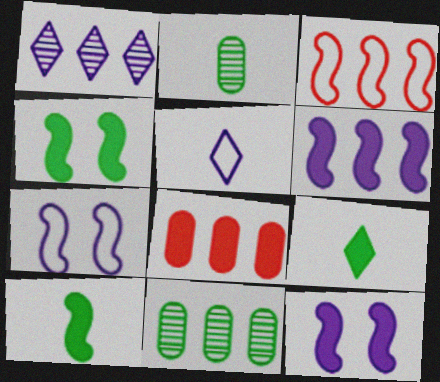[[8, 9, 12]]